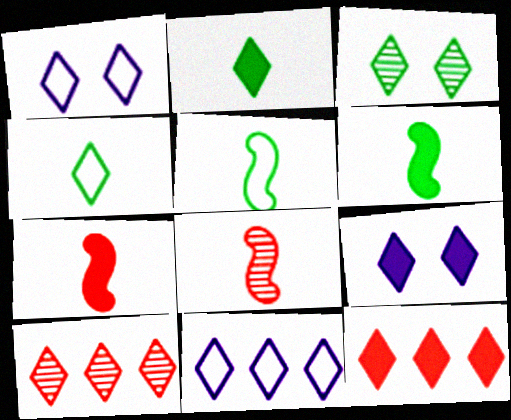[[1, 2, 10], 
[2, 9, 12], 
[4, 9, 10]]